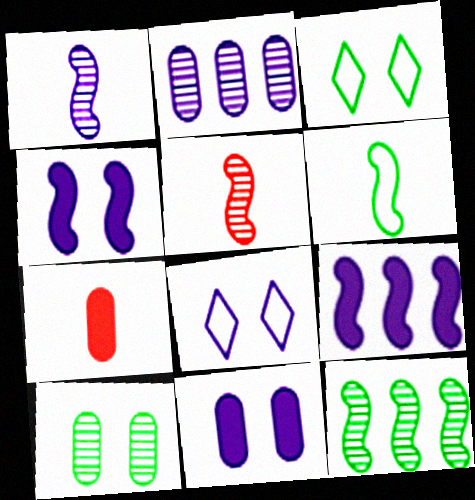[[7, 8, 12]]